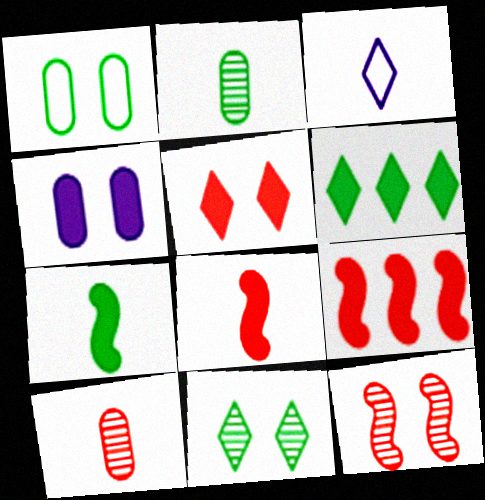[[2, 3, 8], 
[3, 7, 10], 
[4, 6, 8]]